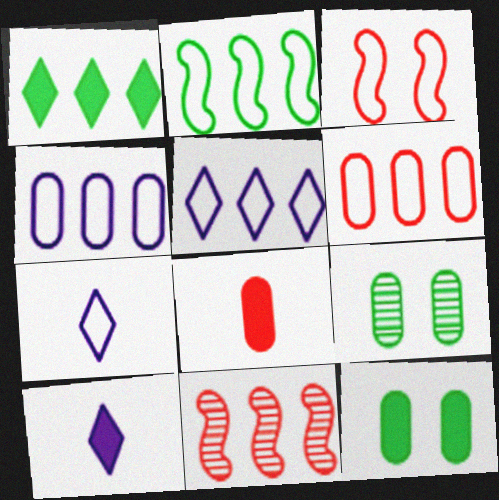[[1, 4, 11], 
[2, 5, 6], 
[4, 8, 9], 
[7, 11, 12]]